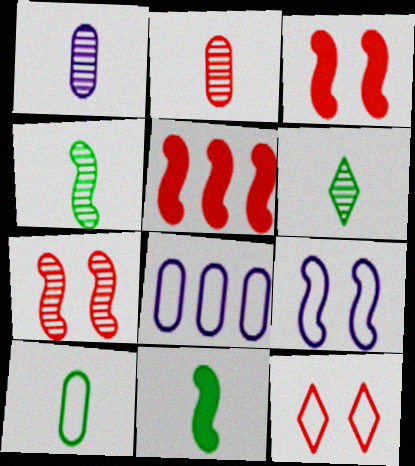[[2, 5, 12], 
[3, 6, 8], 
[4, 5, 9], 
[6, 10, 11]]